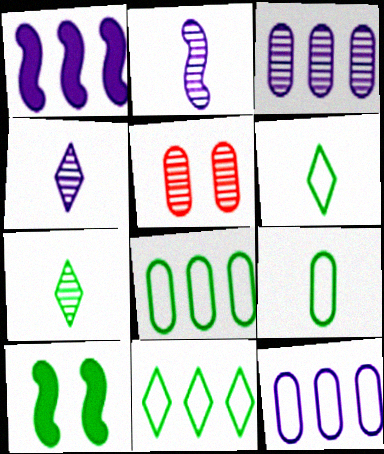[[1, 5, 6], 
[7, 8, 10]]